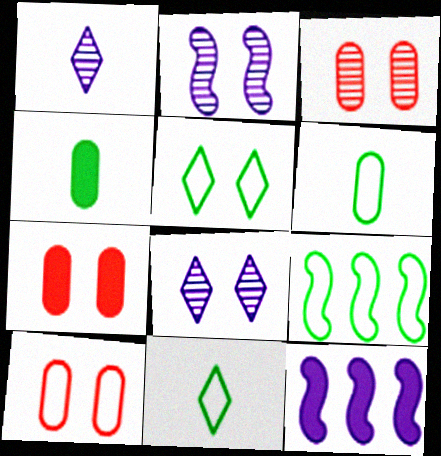[[1, 7, 9], 
[2, 5, 7], 
[3, 7, 10], 
[3, 11, 12], 
[5, 6, 9]]